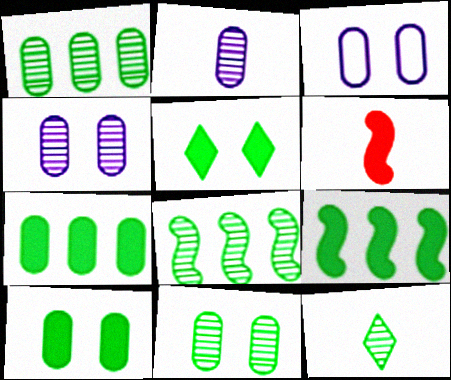[[8, 11, 12]]